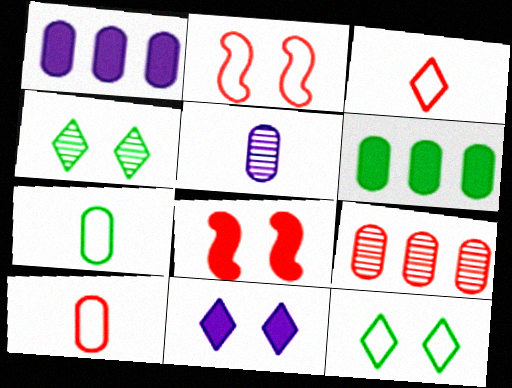[[3, 8, 9]]